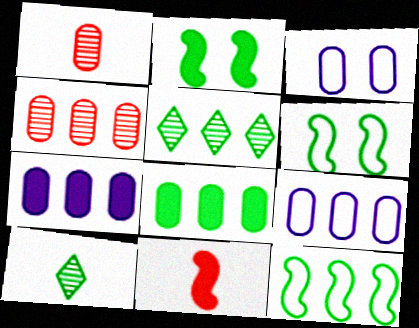[[1, 3, 8], 
[3, 5, 11], 
[4, 8, 9], 
[5, 8, 12], 
[6, 8, 10]]